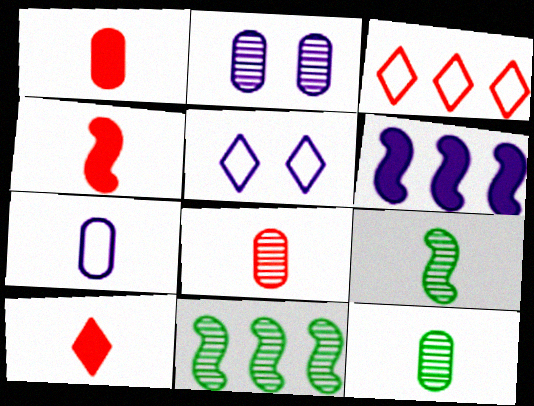[[1, 4, 10], 
[1, 5, 11], 
[1, 7, 12], 
[7, 9, 10]]